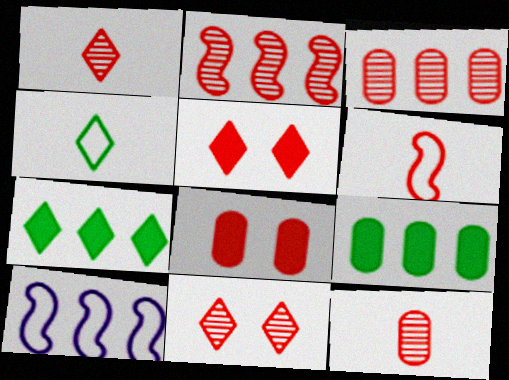[[2, 11, 12], 
[3, 5, 6], 
[3, 7, 10]]